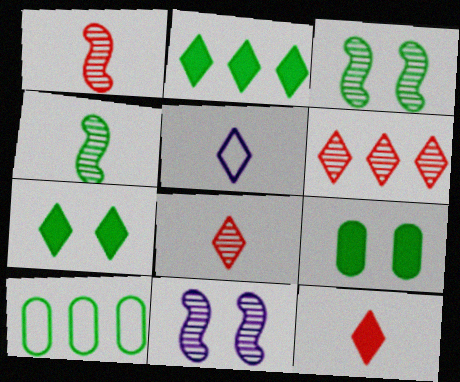[[4, 7, 10], 
[5, 6, 7], 
[10, 11, 12]]